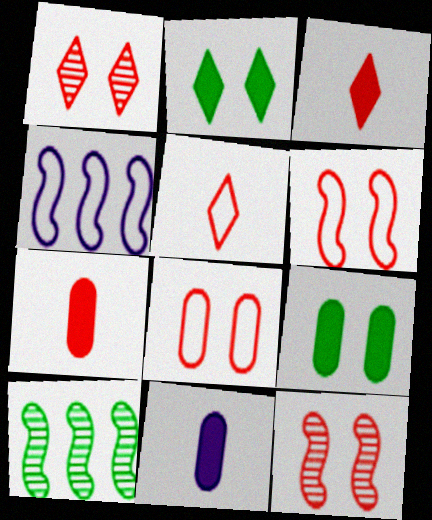[]